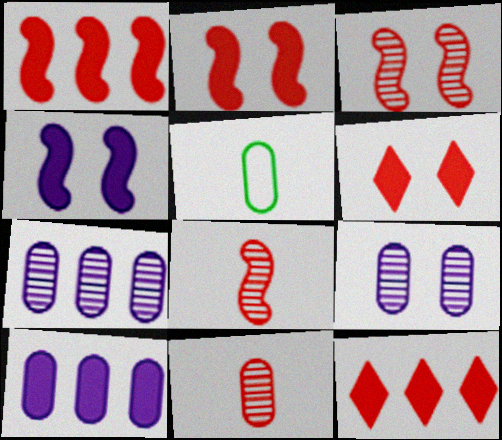[]